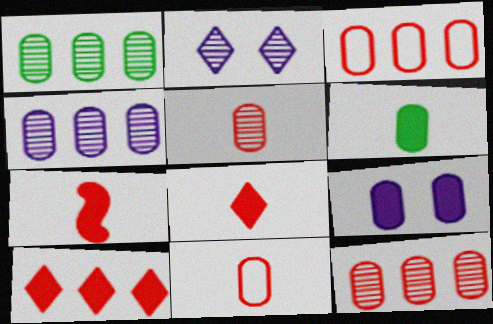[[1, 4, 12], 
[1, 9, 11]]